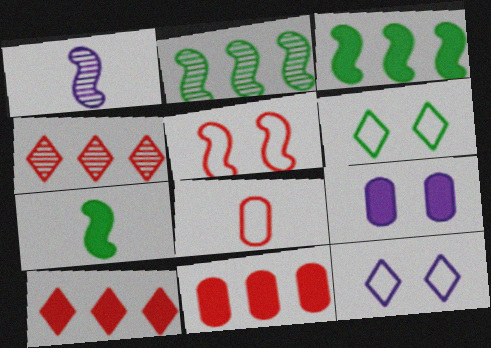[[1, 3, 5], 
[1, 6, 11], 
[7, 9, 10]]